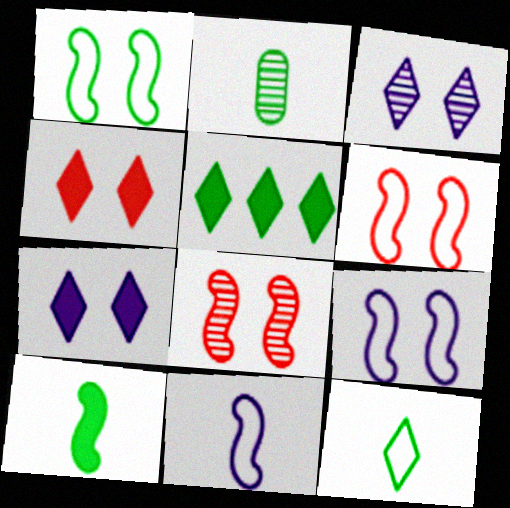[[1, 2, 5], 
[1, 6, 9], 
[2, 10, 12]]